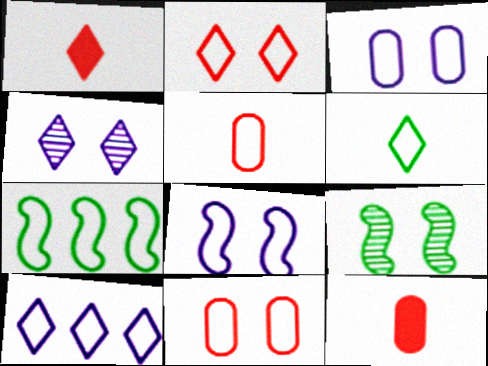[[2, 6, 10], 
[4, 7, 12], 
[9, 10, 12]]